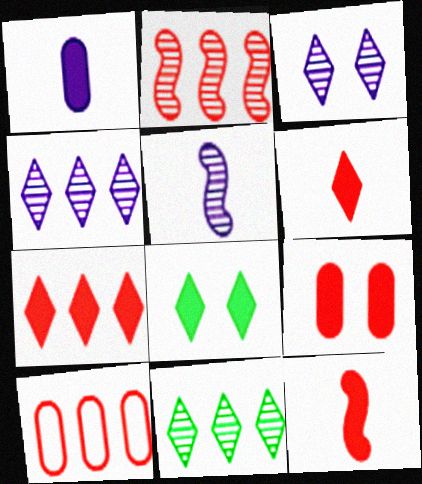[[2, 7, 10], 
[5, 8, 10], 
[7, 9, 12]]